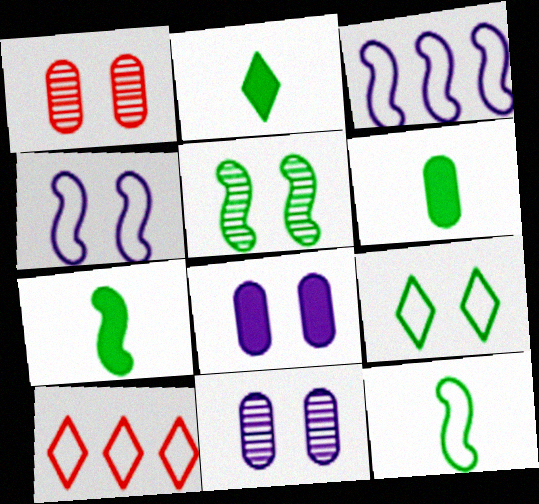[[1, 2, 3], 
[2, 6, 7], 
[7, 10, 11]]